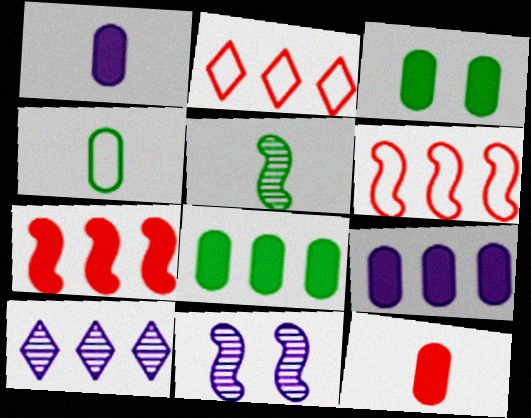[[3, 9, 12], 
[6, 8, 10]]